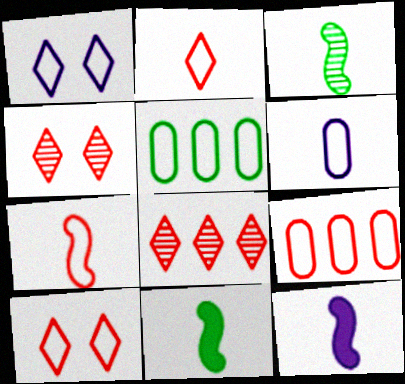[[1, 5, 7], 
[3, 7, 12], 
[4, 5, 12], 
[7, 9, 10]]